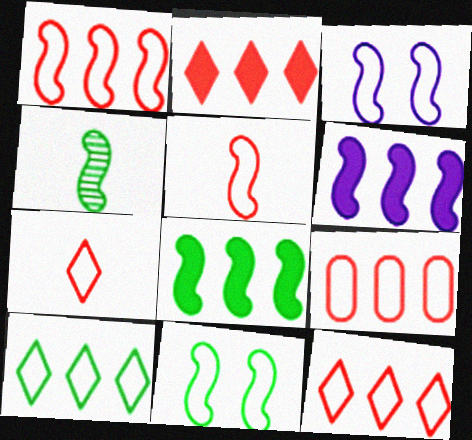[[1, 9, 12], 
[4, 8, 11]]